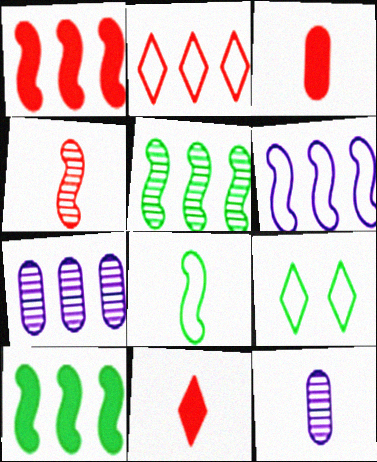[[1, 5, 6], 
[1, 9, 12], 
[2, 7, 10], 
[8, 11, 12]]